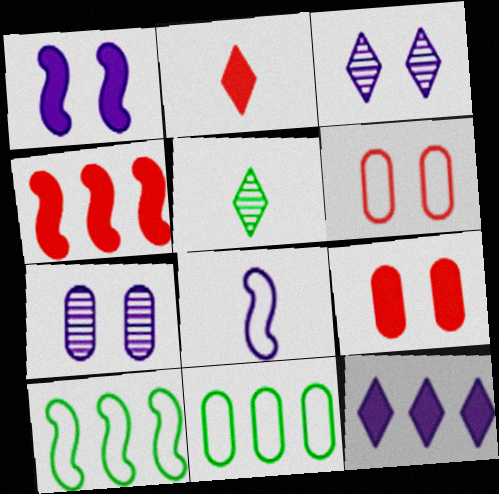[[2, 4, 9], 
[2, 7, 10], 
[7, 8, 12]]